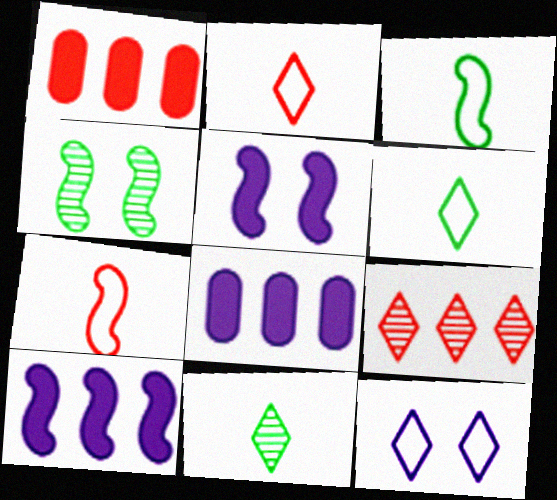[[2, 4, 8], 
[4, 7, 10]]